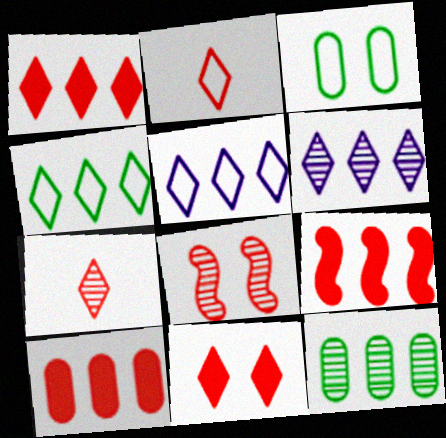[[1, 4, 6], 
[1, 9, 10], 
[2, 8, 10], 
[5, 9, 12]]